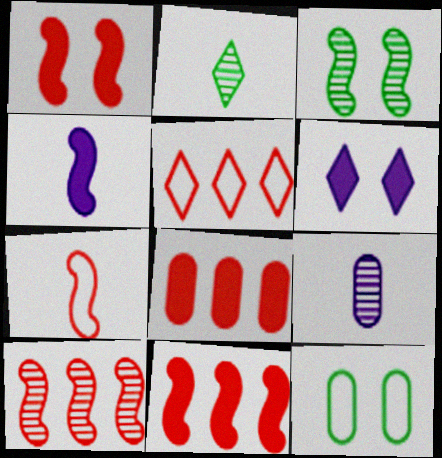[[1, 7, 10], 
[2, 5, 6], 
[5, 8, 10], 
[8, 9, 12]]